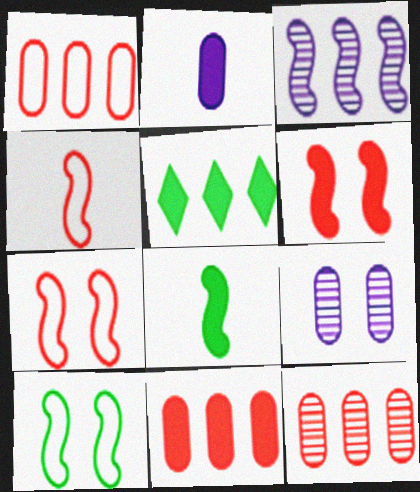[[1, 3, 5], 
[1, 11, 12], 
[2, 5, 6], 
[3, 7, 8], 
[4, 5, 9]]